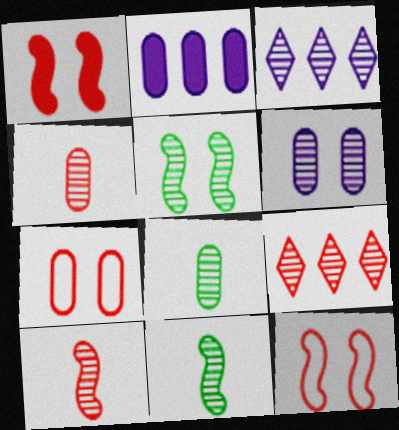[[2, 7, 8], 
[3, 4, 5], 
[6, 9, 11]]